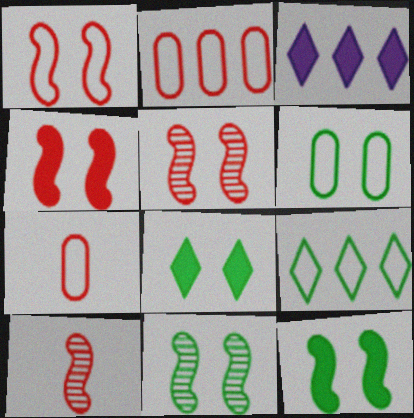[[1, 4, 5], 
[3, 6, 10], 
[3, 7, 11], 
[6, 8, 11]]